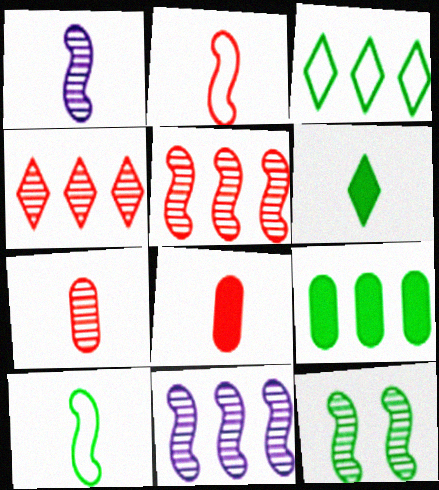[[1, 5, 12]]